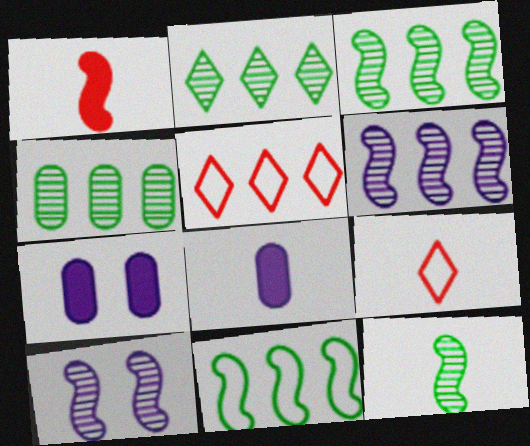[[1, 10, 11], 
[2, 3, 4], 
[3, 7, 9], 
[5, 7, 12], 
[8, 9, 12]]